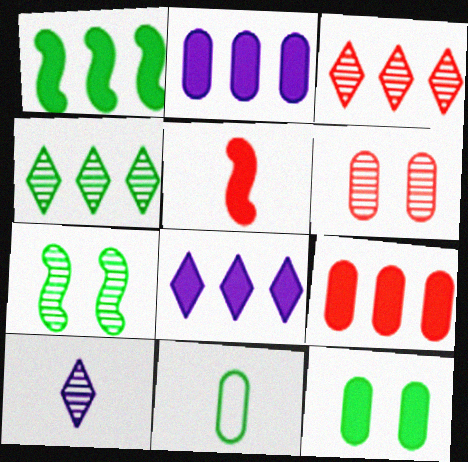[[1, 8, 9], 
[2, 6, 11], 
[5, 8, 12], 
[5, 10, 11]]